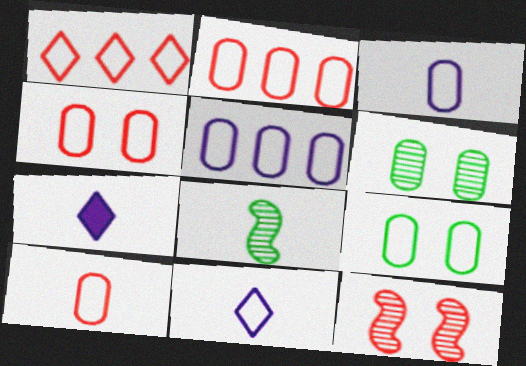[[2, 3, 9], 
[2, 4, 10], 
[5, 9, 10], 
[7, 8, 10]]